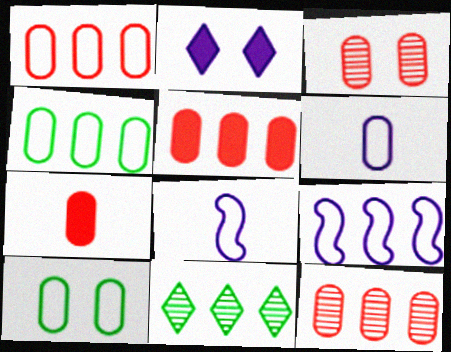[[1, 3, 7], 
[1, 5, 12], 
[1, 6, 10], 
[5, 9, 11]]